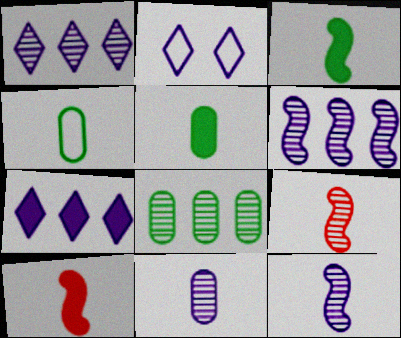[[2, 8, 10]]